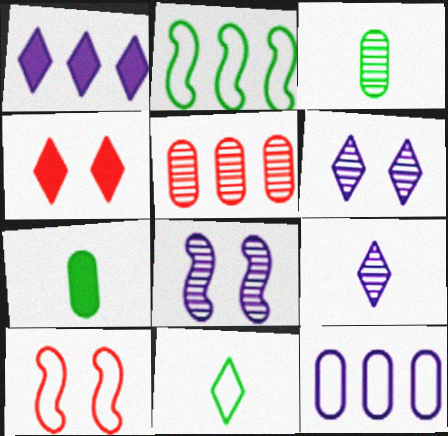[[1, 2, 5], 
[1, 3, 10], 
[10, 11, 12]]